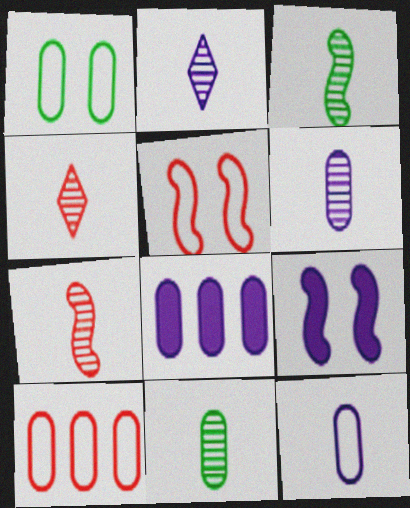[[1, 10, 12], 
[2, 7, 11], 
[3, 4, 6]]